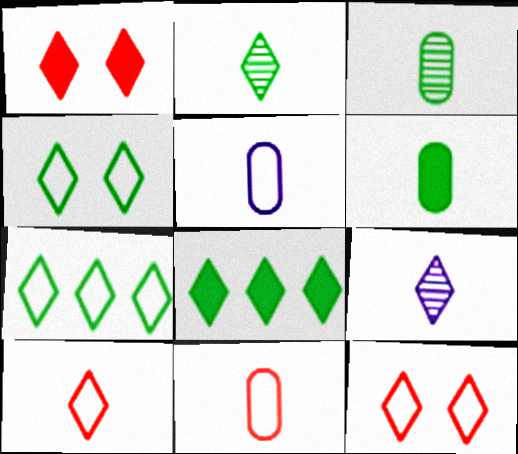[[1, 7, 9], 
[2, 4, 8], 
[8, 9, 12]]